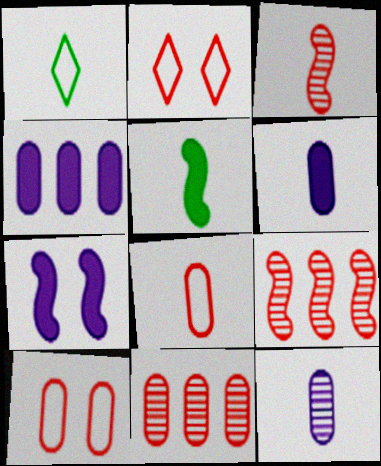[[1, 3, 6], 
[1, 7, 11]]